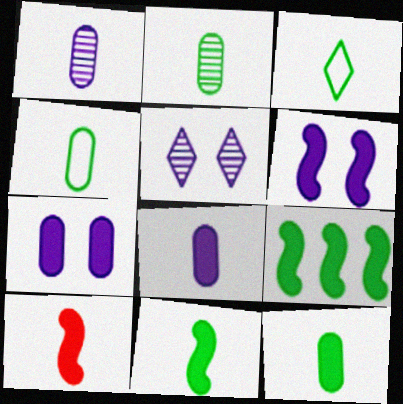[[1, 3, 10], 
[2, 3, 11], 
[2, 4, 12], 
[6, 9, 10]]